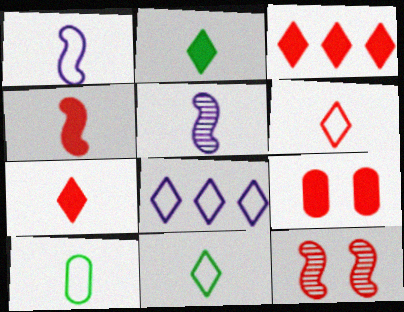[[1, 6, 10], 
[3, 4, 9], 
[5, 7, 10]]